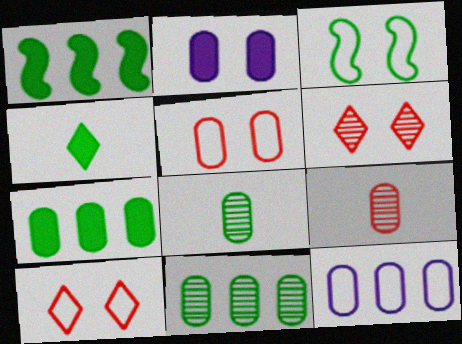[[2, 3, 6], 
[3, 4, 11]]